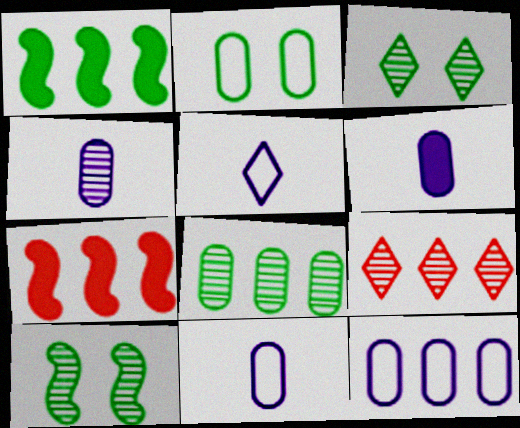[[1, 9, 12], 
[3, 7, 11], 
[4, 6, 11], 
[4, 9, 10]]